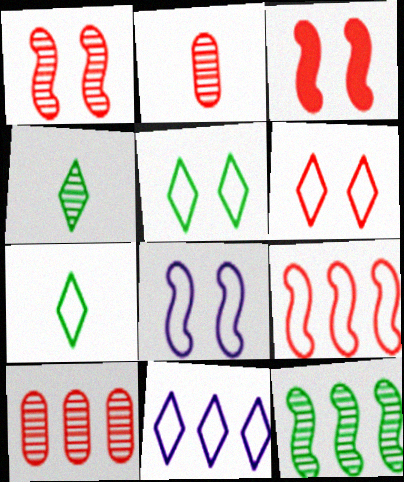[[6, 7, 11]]